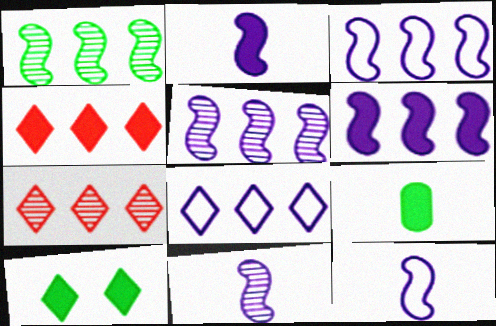[[2, 11, 12], 
[3, 5, 6]]